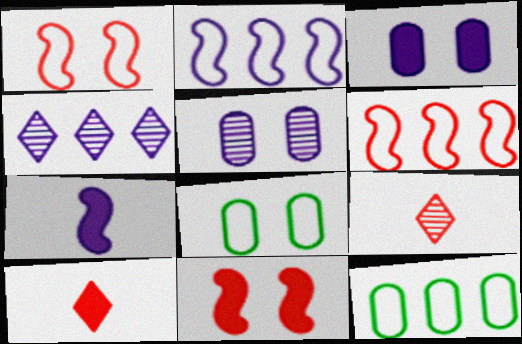[]